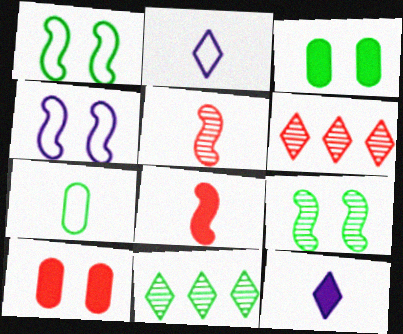[[5, 7, 12]]